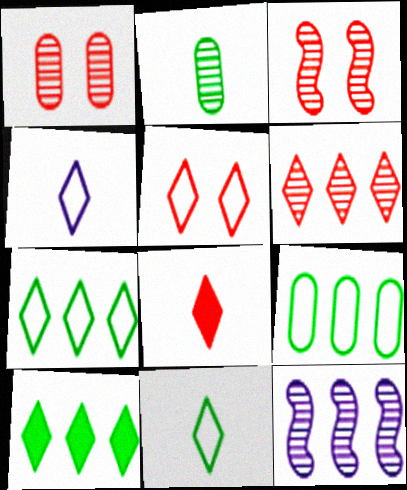[[4, 5, 7], 
[5, 6, 8]]